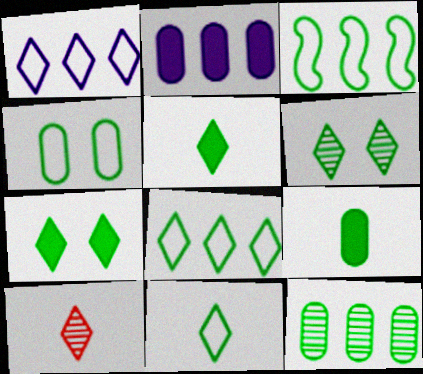[[1, 7, 10], 
[3, 4, 11], 
[3, 6, 9], 
[4, 9, 12], 
[5, 6, 8]]